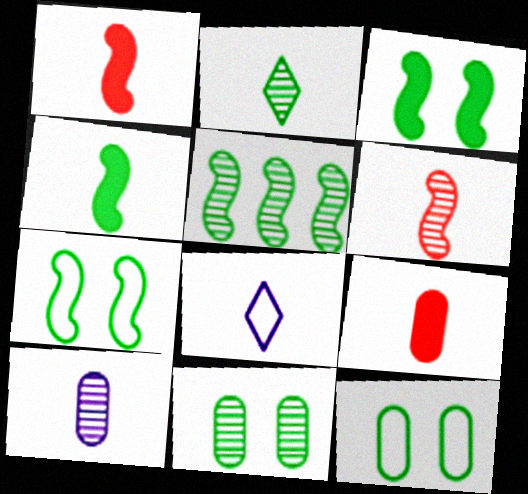[[2, 5, 11], 
[2, 6, 10], 
[4, 5, 7]]